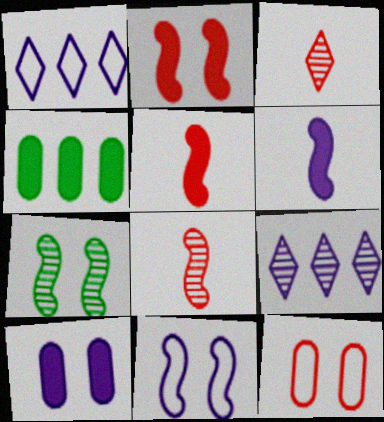[[2, 7, 11], 
[3, 4, 11]]